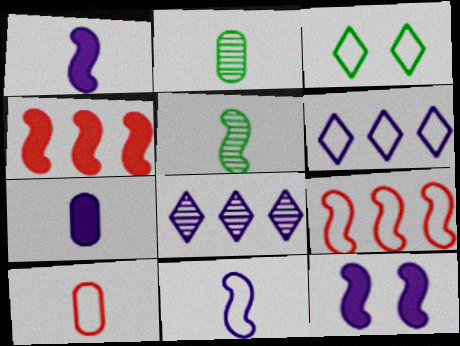[[2, 7, 10], 
[5, 9, 12]]